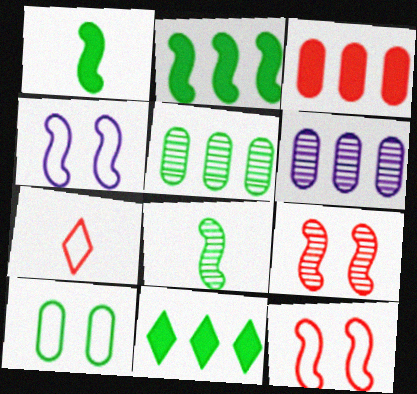[[3, 7, 9], 
[8, 10, 11]]